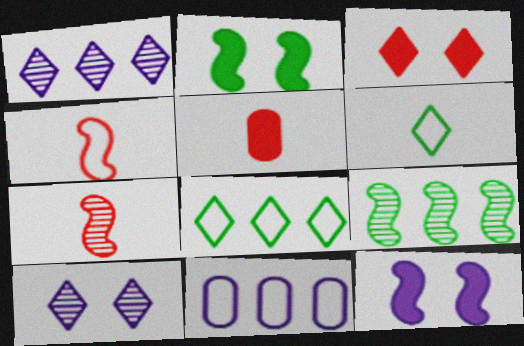[[1, 3, 6], 
[4, 9, 12]]